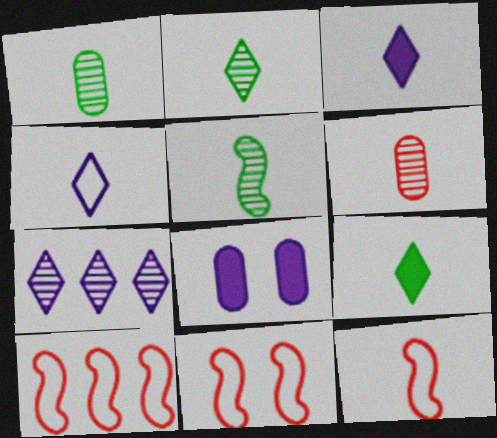[[1, 2, 5], 
[1, 3, 12], 
[2, 8, 10], 
[10, 11, 12]]